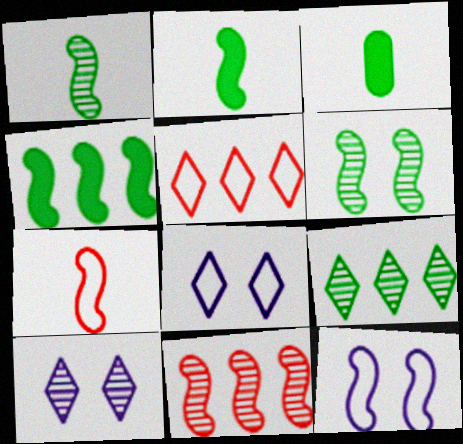[[2, 11, 12], 
[3, 8, 11]]